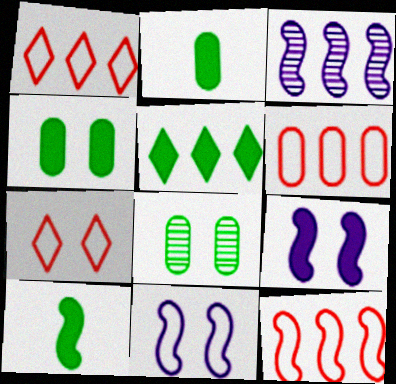[[1, 6, 12], 
[2, 3, 7], 
[3, 5, 6], 
[4, 5, 10], 
[7, 8, 9]]